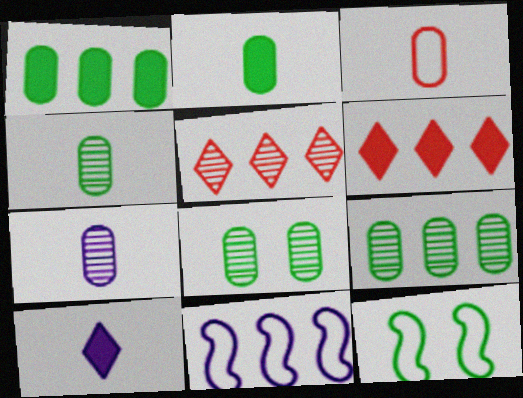[[1, 5, 11], 
[2, 3, 7], 
[4, 8, 9], 
[6, 7, 12], 
[6, 9, 11]]